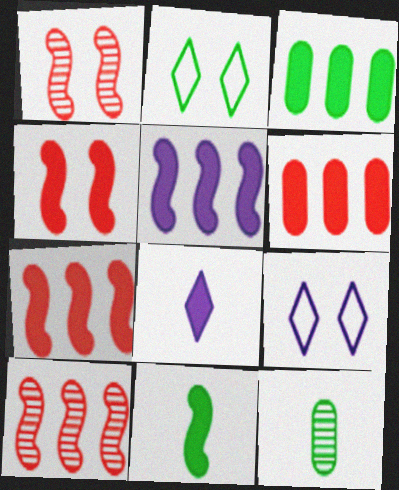[[3, 4, 8], 
[4, 5, 11], 
[7, 9, 12]]